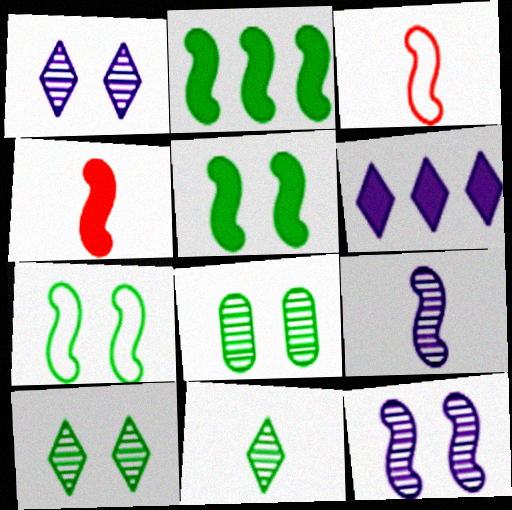[[2, 3, 12], 
[3, 6, 8]]